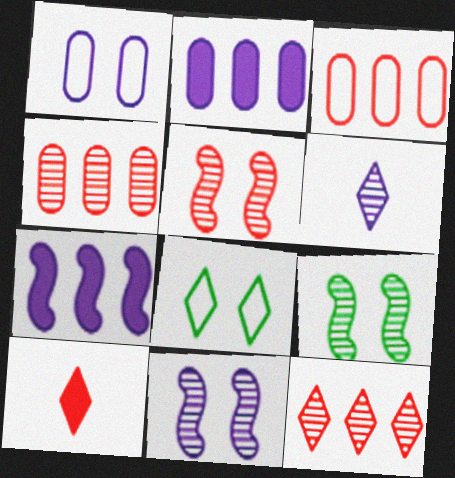[[1, 6, 7], 
[3, 5, 10], 
[4, 6, 9], 
[5, 9, 11]]